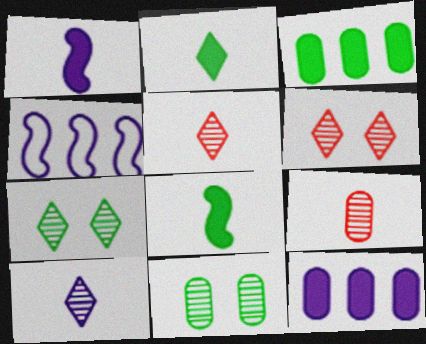[]